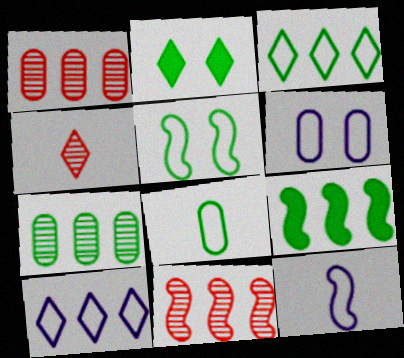[[1, 2, 12], 
[1, 9, 10], 
[2, 4, 10], 
[3, 5, 8], 
[3, 7, 9], 
[4, 6, 9], 
[6, 10, 12]]